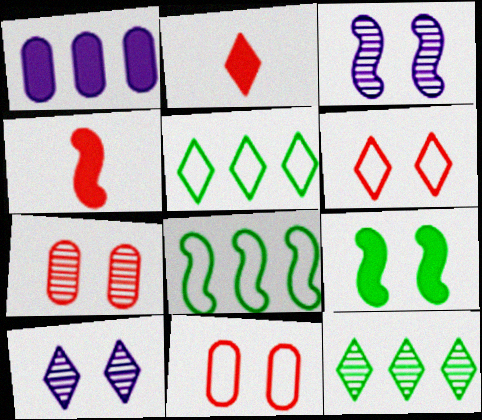[[1, 2, 9], 
[2, 5, 10], 
[3, 4, 8], 
[9, 10, 11]]